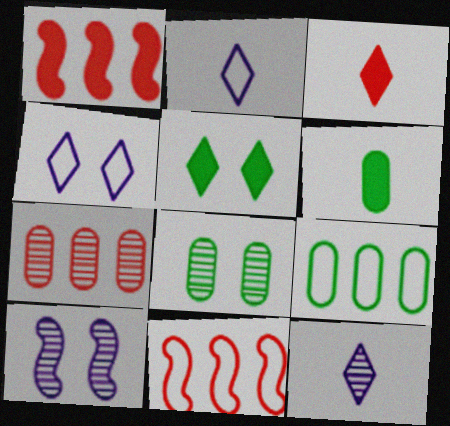[[1, 2, 8], 
[3, 9, 10], 
[6, 8, 9]]